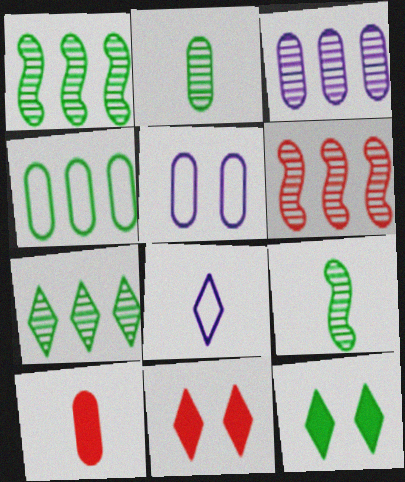[[3, 6, 7], 
[4, 9, 12], 
[7, 8, 11], 
[8, 9, 10]]